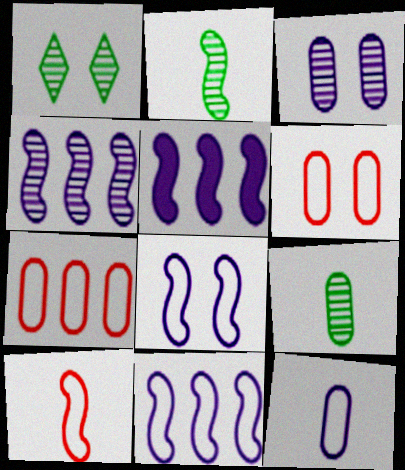[[4, 5, 11]]